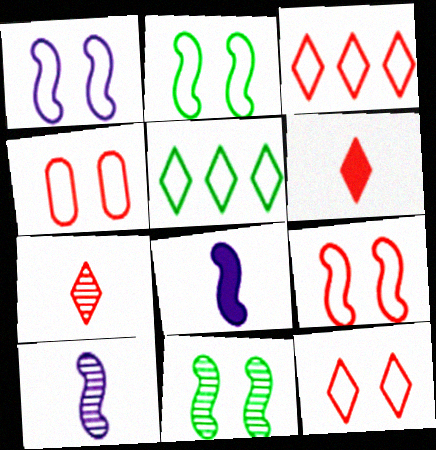[[1, 2, 9], 
[4, 9, 12]]